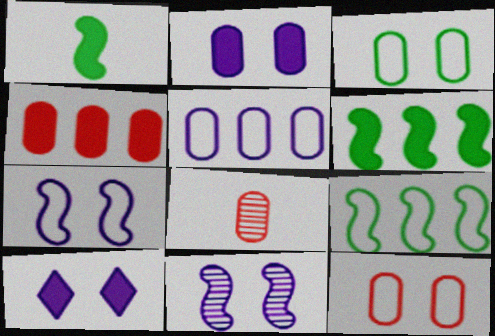[[1, 4, 10], 
[4, 8, 12], 
[8, 9, 10]]